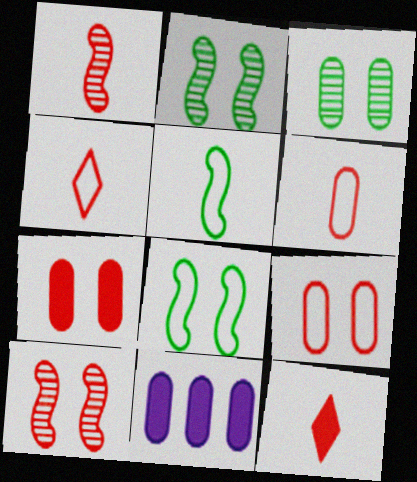[[1, 6, 12], 
[2, 4, 11], 
[3, 6, 11]]